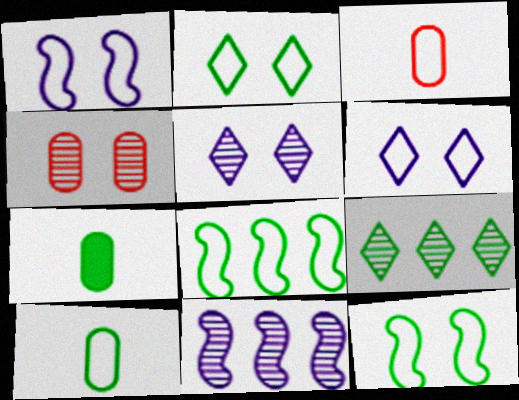[[2, 8, 10], 
[3, 6, 8], 
[7, 9, 12]]